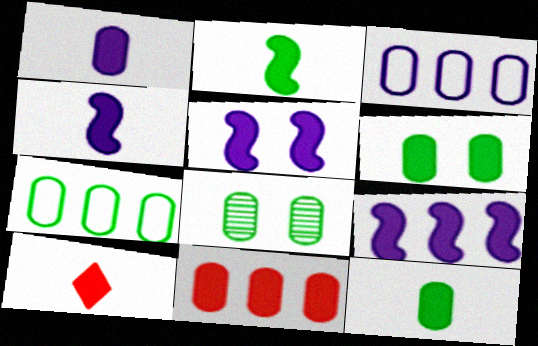[[1, 2, 10], 
[1, 6, 11], 
[4, 5, 9], 
[4, 10, 12], 
[6, 9, 10], 
[7, 8, 12]]